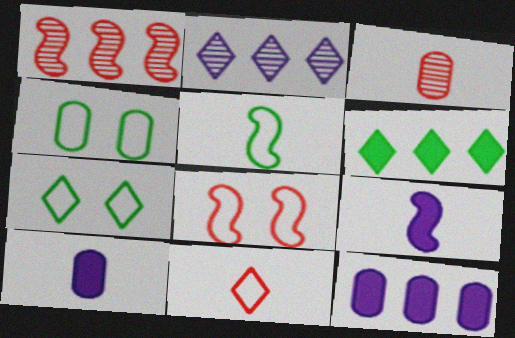[[1, 7, 10], 
[3, 4, 12]]